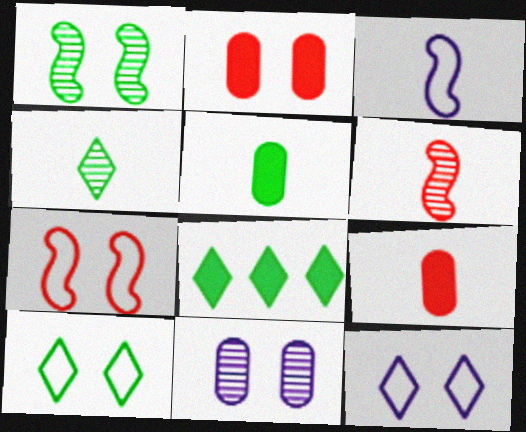[[1, 2, 12], 
[3, 4, 9], 
[4, 8, 10]]